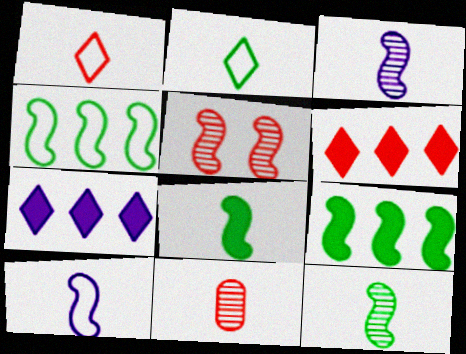[[5, 9, 10]]